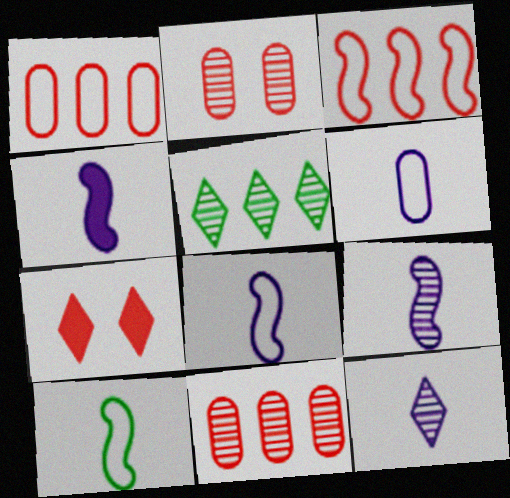[[2, 5, 9], 
[4, 6, 12], 
[4, 8, 9]]